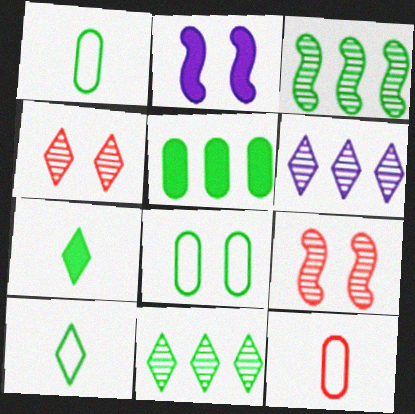[[2, 4, 8], 
[2, 11, 12], 
[3, 7, 8]]